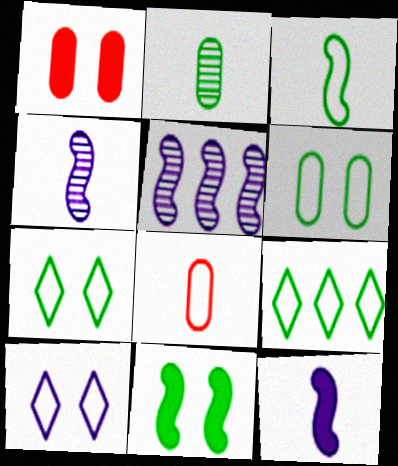[[1, 4, 9], 
[2, 9, 11], 
[3, 6, 9]]